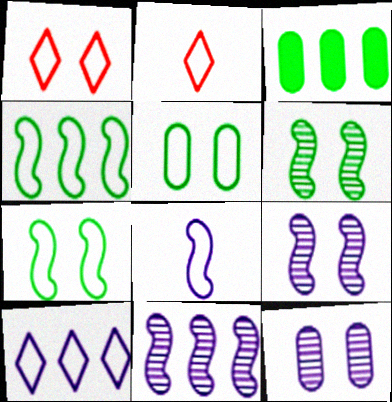[[2, 3, 9]]